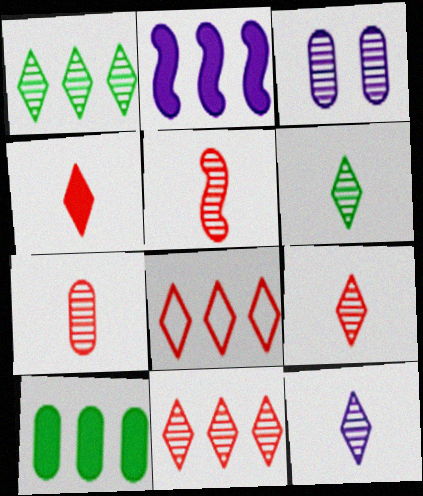[[1, 3, 5], 
[5, 7, 9], 
[6, 9, 12]]